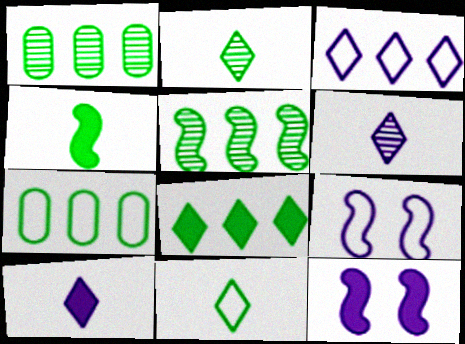[[5, 7, 8]]